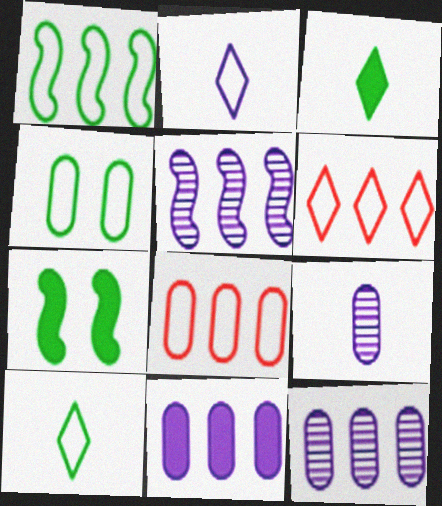[[1, 4, 10], 
[6, 7, 9]]